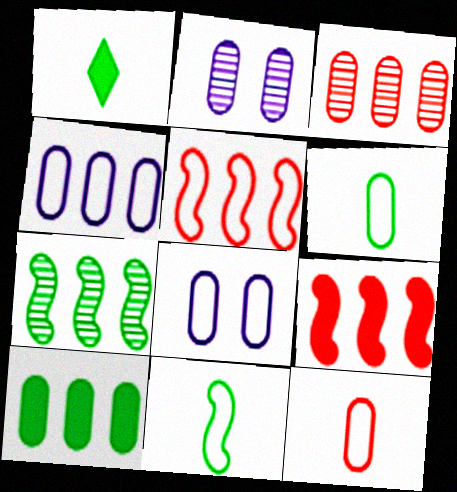[[1, 2, 5], 
[2, 10, 12], 
[3, 4, 10]]